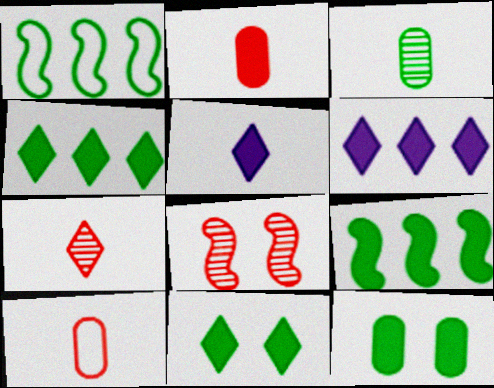[[1, 3, 11]]